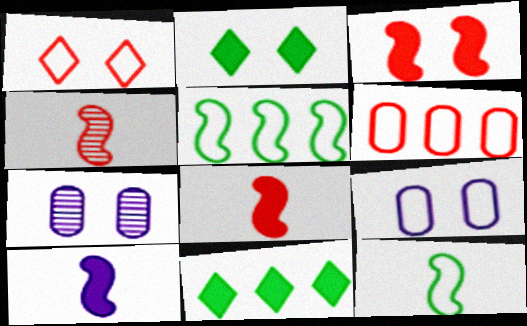[[4, 9, 11], 
[4, 10, 12]]